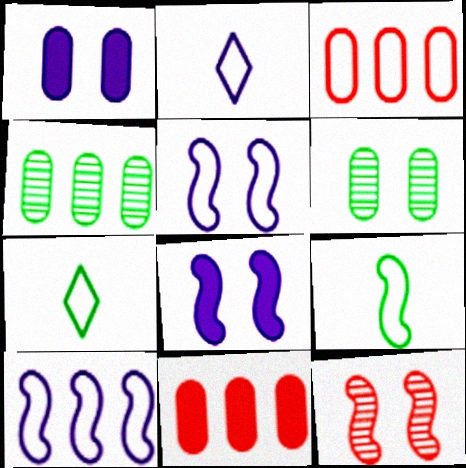[[3, 5, 7]]